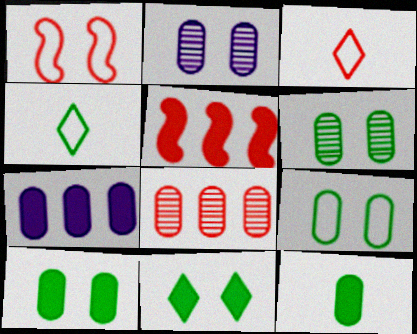[[1, 2, 11], 
[2, 4, 5], 
[6, 9, 10]]